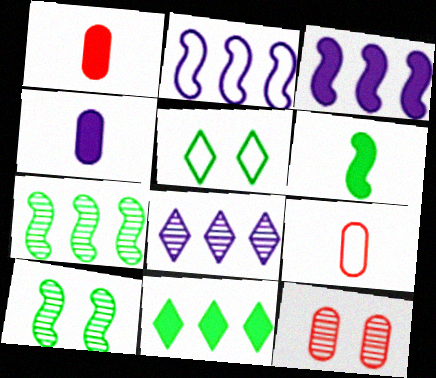[[2, 5, 9]]